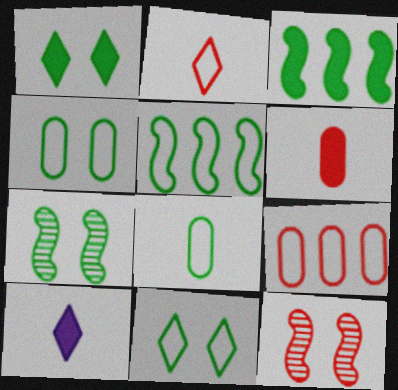[[1, 4, 7], 
[5, 8, 11], 
[7, 9, 10]]